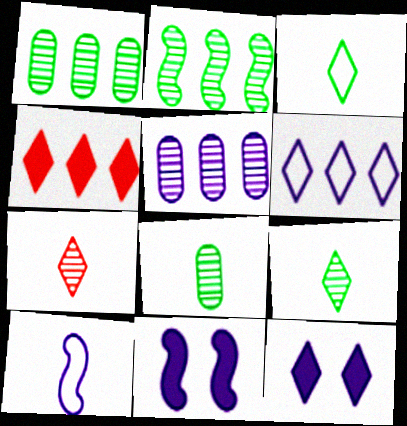[[5, 10, 12]]